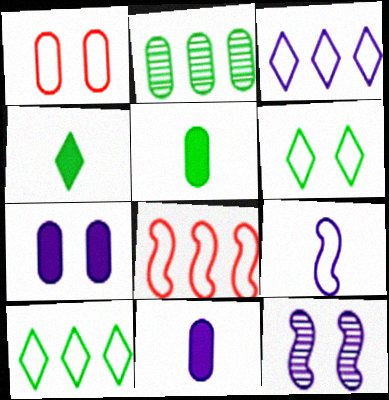[[1, 2, 11], 
[1, 9, 10], 
[3, 11, 12]]